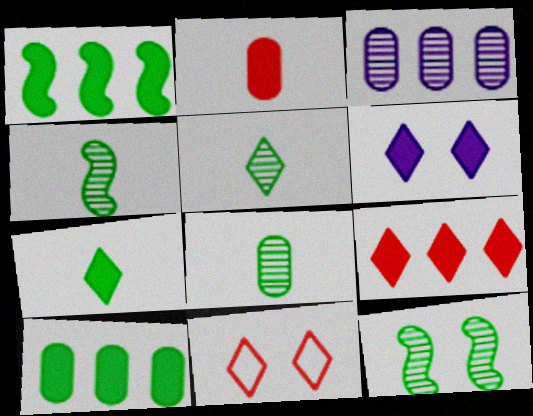[[1, 2, 6], 
[4, 5, 8], 
[6, 7, 9]]